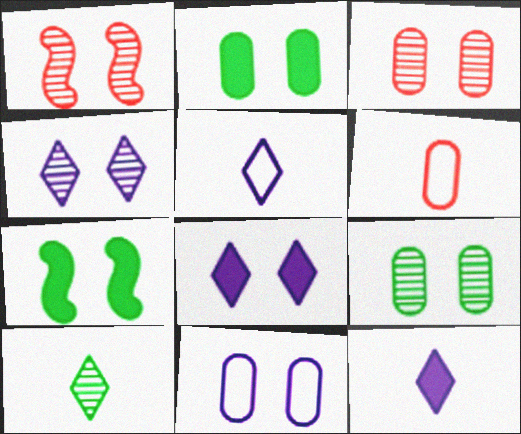[[1, 4, 9], 
[2, 3, 11]]